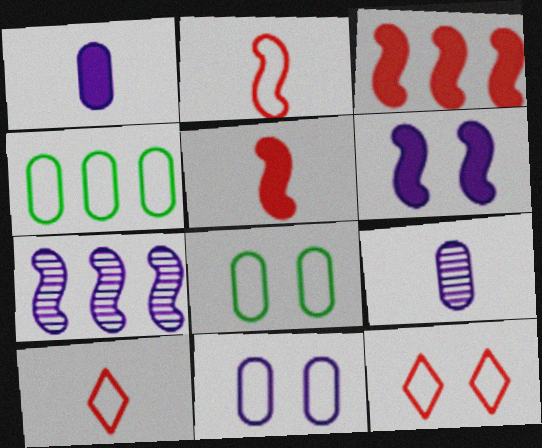[]